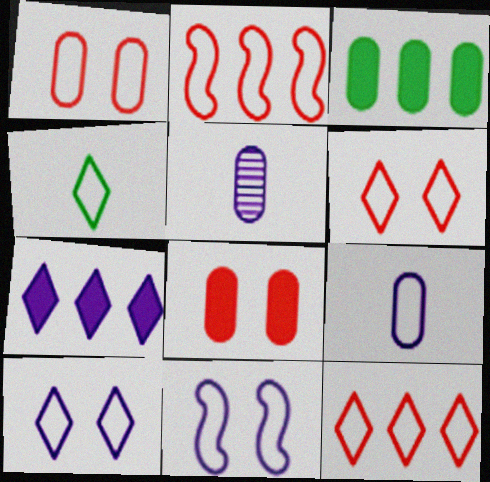[[1, 3, 5], 
[4, 10, 12], 
[5, 7, 11]]